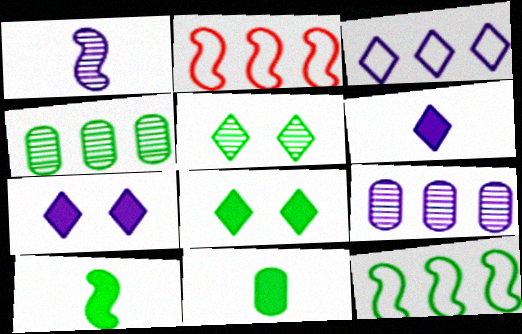[[5, 11, 12]]